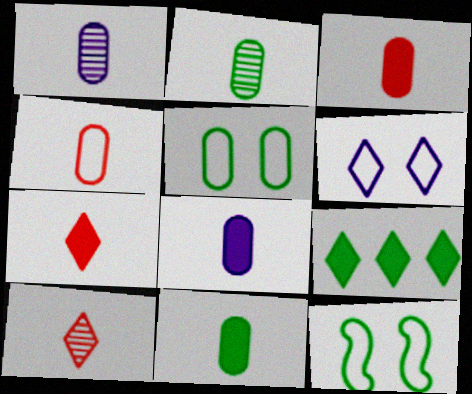[[1, 4, 11], 
[2, 4, 8], 
[2, 9, 12], 
[3, 8, 11], 
[6, 9, 10]]